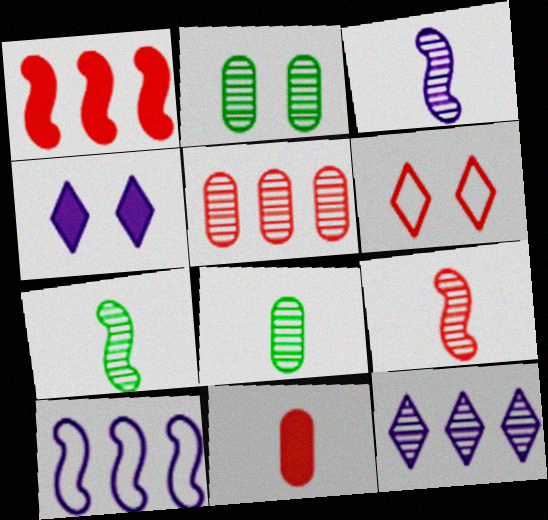[[2, 9, 12], 
[3, 7, 9]]